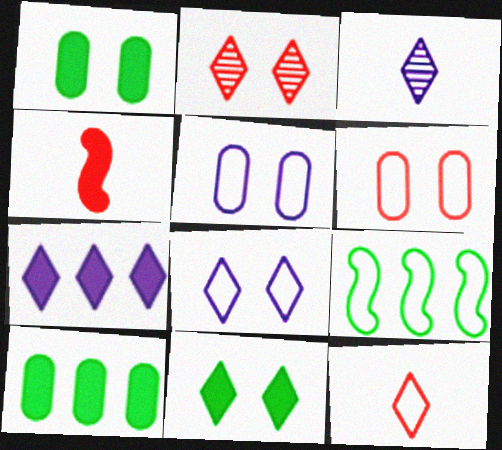[[1, 4, 7], 
[2, 8, 11], 
[3, 7, 8], 
[5, 9, 12]]